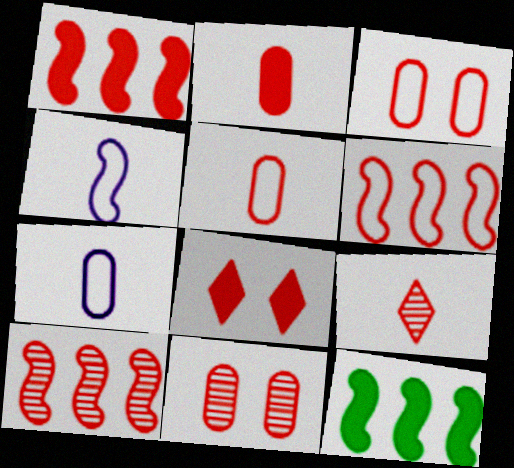[[1, 2, 8], 
[1, 3, 9], 
[1, 6, 10], 
[5, 8, 10], 
[9, 10, 11]]